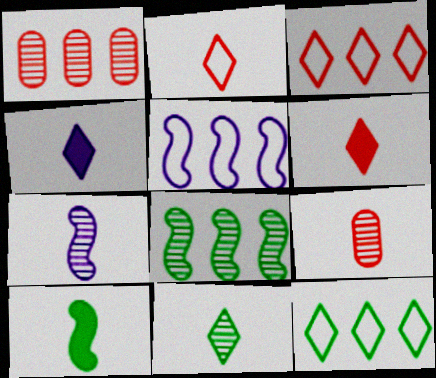[[2, 4, 11], 
[7, 9, 11]]